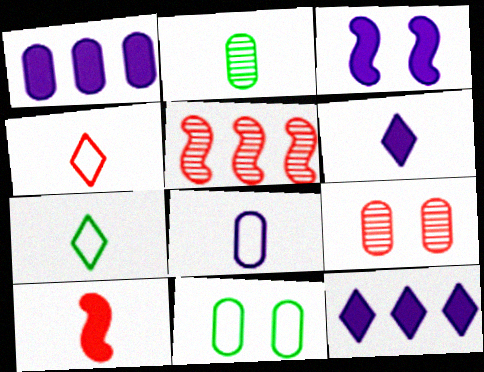[[1, 3, 6], 
[5, 6, 11]]